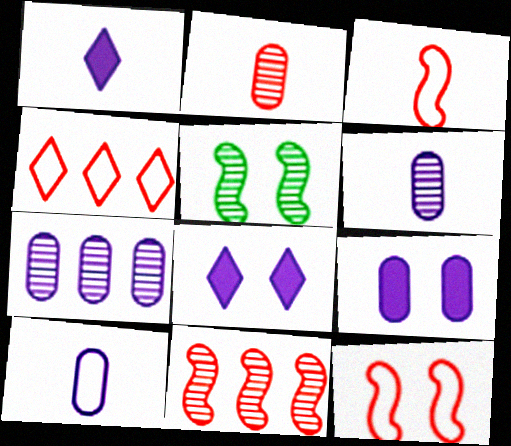[[7, 9, 10]]